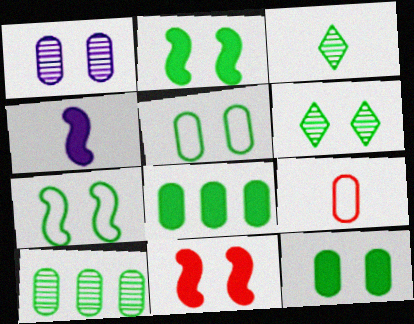[[1, 8, 9], 
[2, 5, 6], 
[3, 4, 9], 
[3, 7, 8], 
[6, 7, 12]]